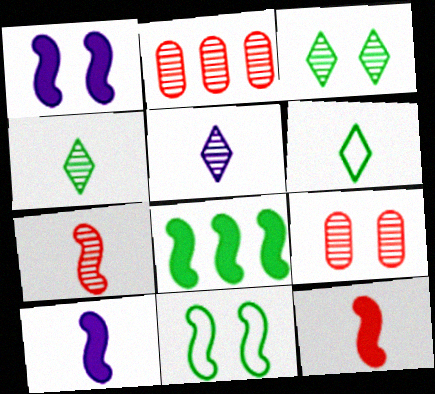[[1, 2, 6], 
[1, 8, 12]]